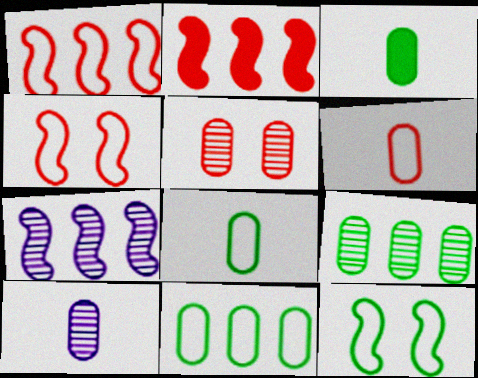[[3, 6, 10], 
[5, 9, 10]]